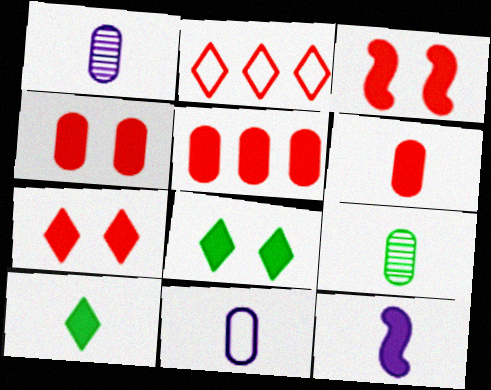[[3, 4, 7], 
[4, 5, 6], 
[5, 8, 12], 
[6, 9, 11], 
[6, 10, 12]]